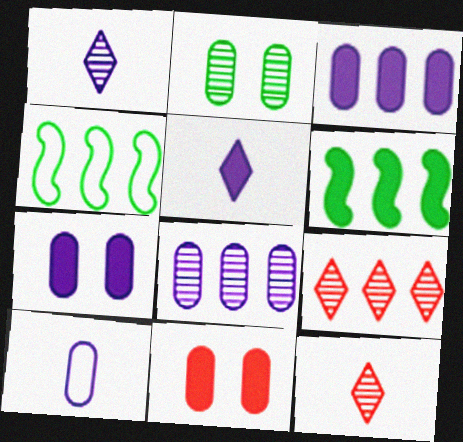[[1, 4, 11], 
[3, 4, 9], 
[4, 7, 12], 
[5, 6, 11], 
[7, 8, 10]]